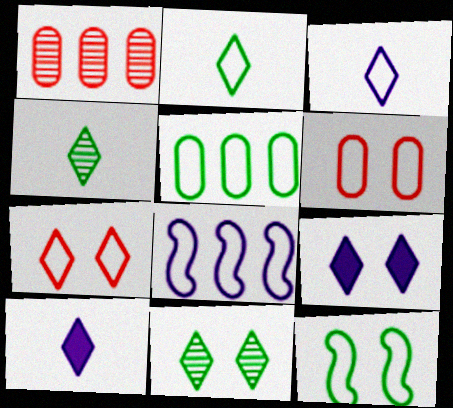[[1, 10, 12], 
[2, 5, 12], 
[2, 6, 8], 
[7, 9, 11]]